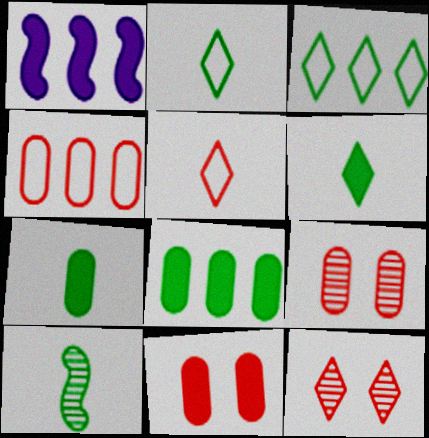[[1, 2, 9], 
[1, 6, 11], 
[2, 7, 10]]